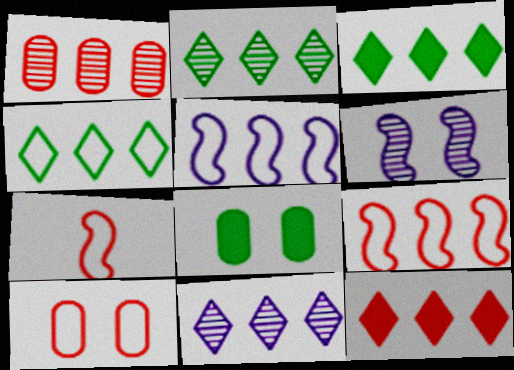[[1, 3, 5], 
[1, 9, 12], 
[2, 3, 4], 
[4, 11, 12], 
[7, 8, 11]]